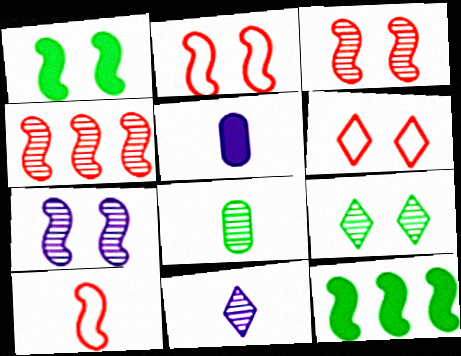[[1, 2, 7], 
[7, 10, 12]]